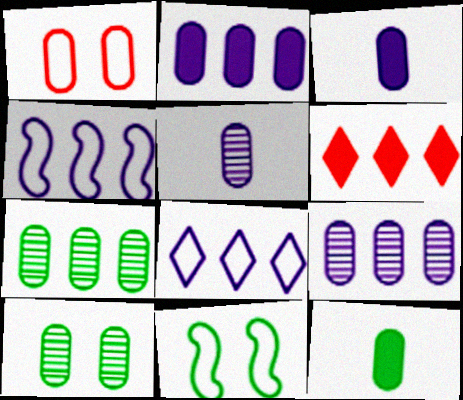[[1, 3, 7], 
[1, 9, 12], 
[4, 6, 7], 
[5, 6, 11]]